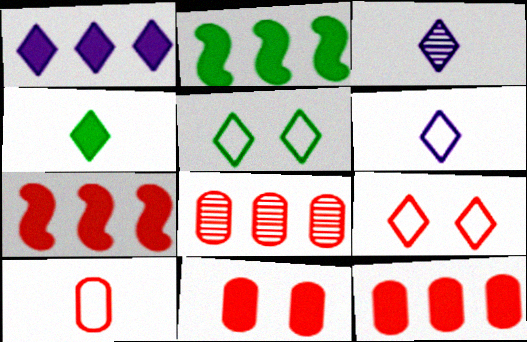[[1, 2, 12], 
[8, 10, 11]]